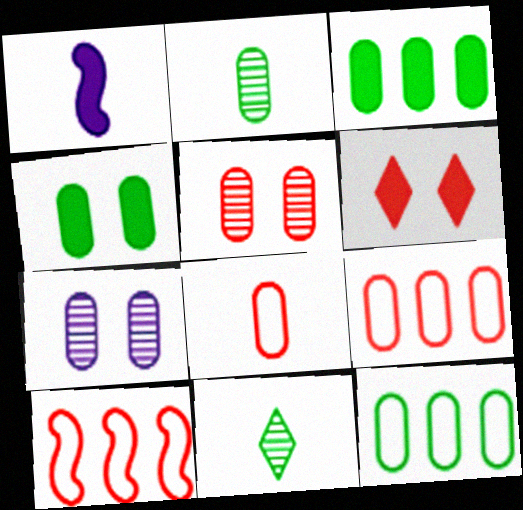[[1, 3, 6], 
[1, 8, 11], 
[2, 4, 12], 
[3, 7, 8]]